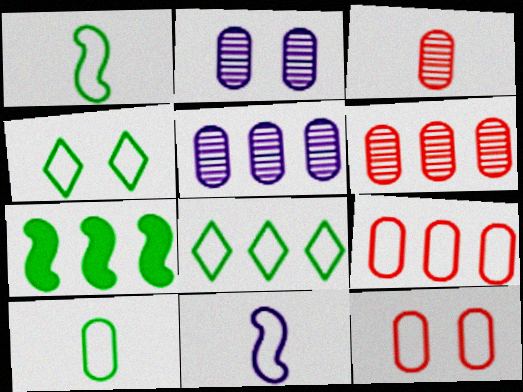[[4, 9, 11], 
[8, 11, 12]]